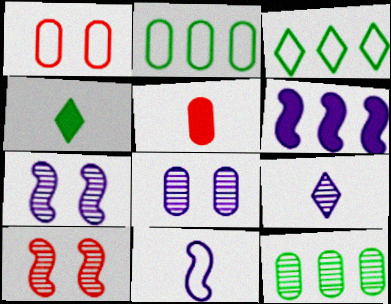[[1, 3, 11], 
[2, 5, 8], 
[3, 5, 7], 
[6, 7, 11], 
[9, 10, 12]]